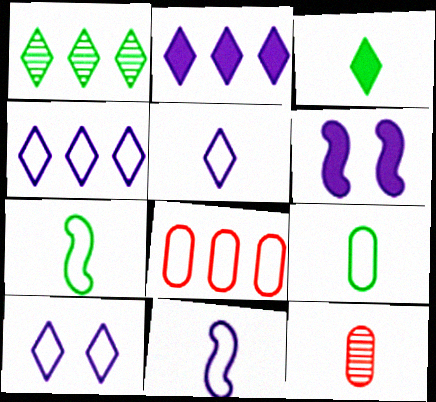[[3, 11, 12], 
[4, 5, 10], 
[7, 8, 10]]